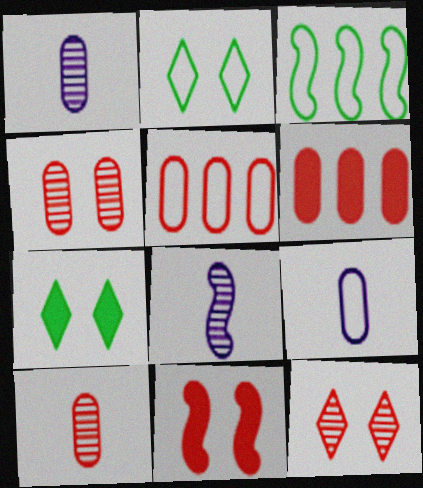[[2, 6, 8], 
[3, 8, 11], 
[5, 7, 8]]